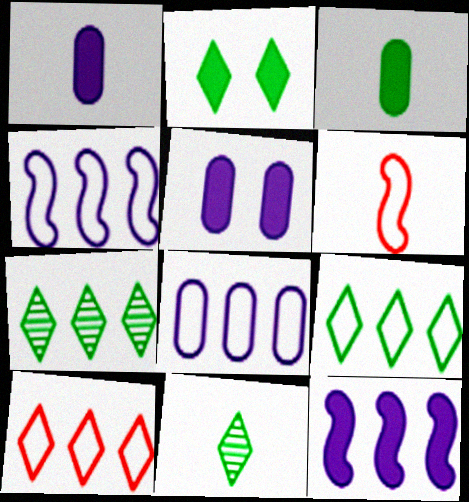[[1, 6, 11], 
[2, 9, 11], 
[5, 6, 7]]